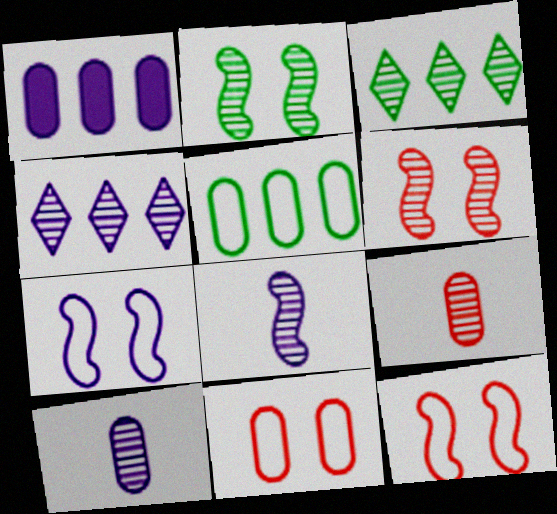[[2, 4, 9], 
[3, 6, 10]]